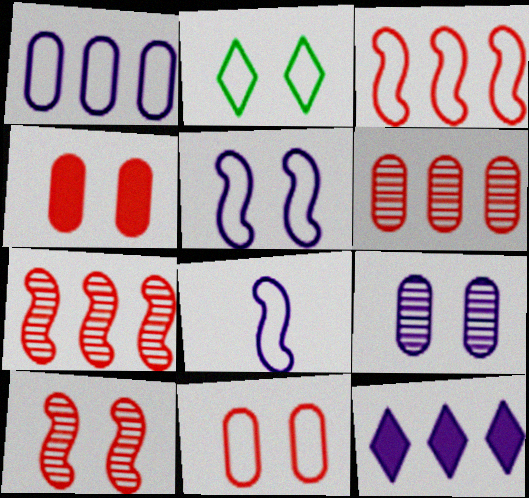[[2, 5, 11], 
[8, 9, 12]]